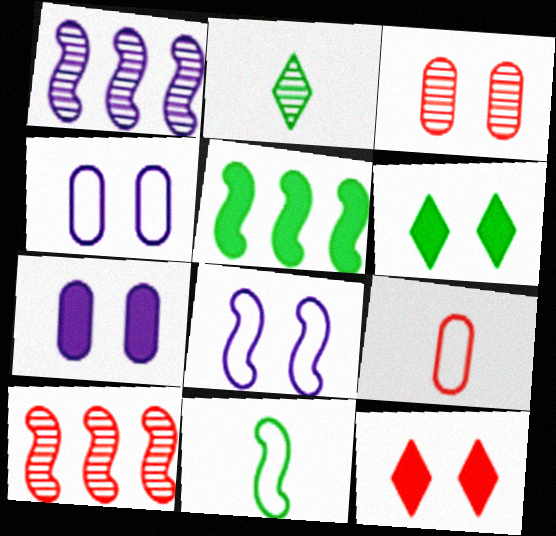[[1, 2, 3], 
[1, 6, 9], 
[3, 6, 8], 
[9, 10, 12]]